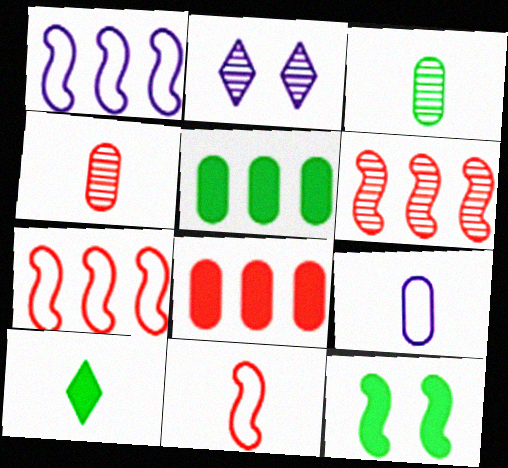[[2, 3, 6], 
[2, 5, 11], 
[5, 10, 12]]